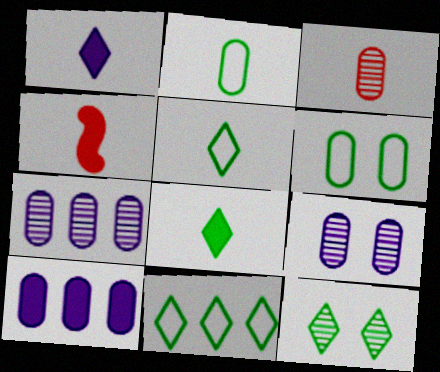[[3, 6, 10], 
[4, 9, 11], 
[8, 11, 12]]